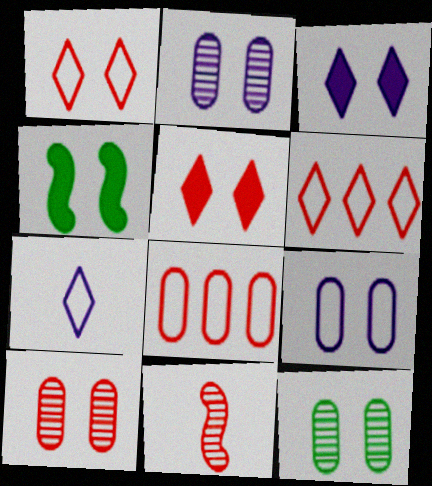[[1, 2, 4], 
[2, 10, 12], 
[5, 8, 11]]